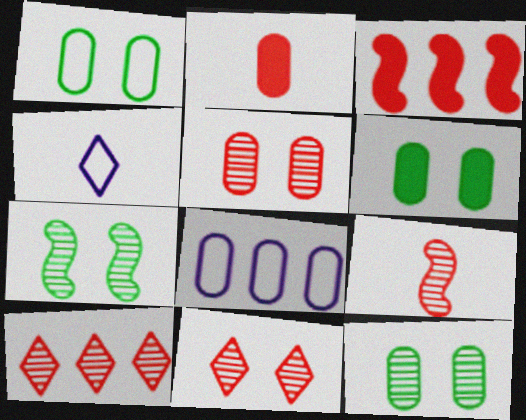[[1, 6, 12], 
[2, 8, 12], 
[3, 4, 12], 
[5, 9, 10]]